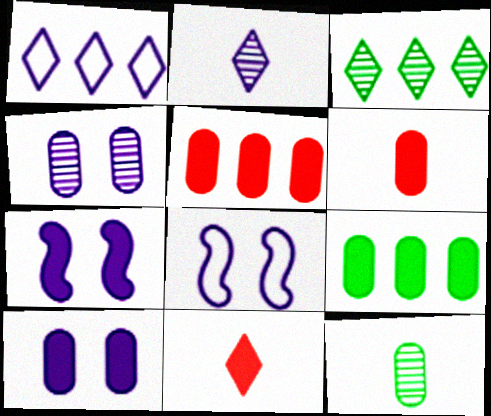[[3, 6, 8], 
[6, 9, 10], 
[7, 9, 11]]